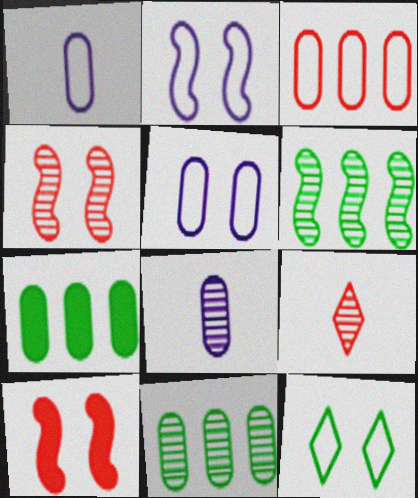[[2, 7, 9], 
[3, 9, 10]]